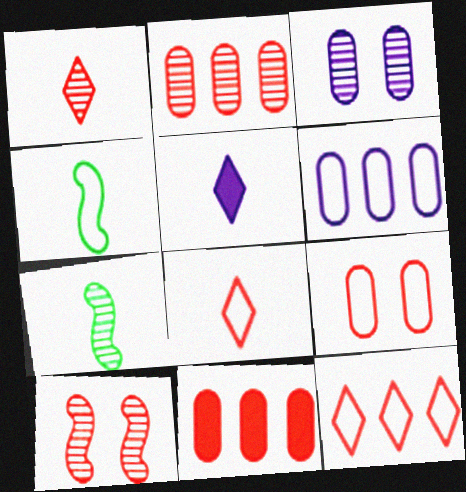[[1, 2, 10], 
[8, 10, 11]]